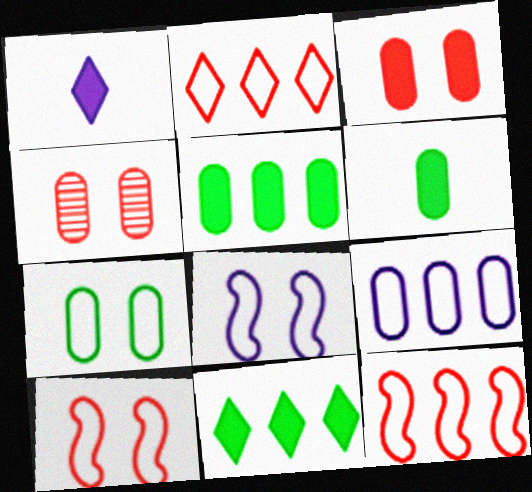[[4, 6, 9]]